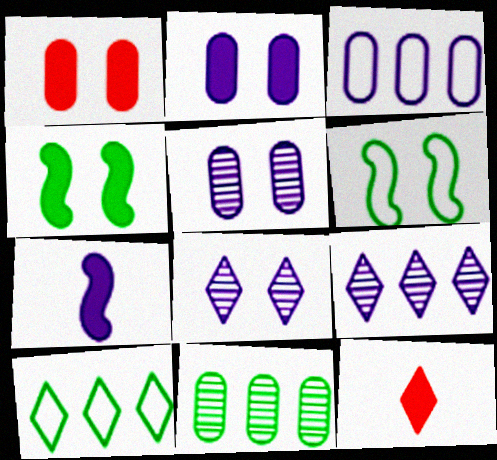[[1, 6, 8], 
[3, 7, 8], 
[8, 10, 12]]